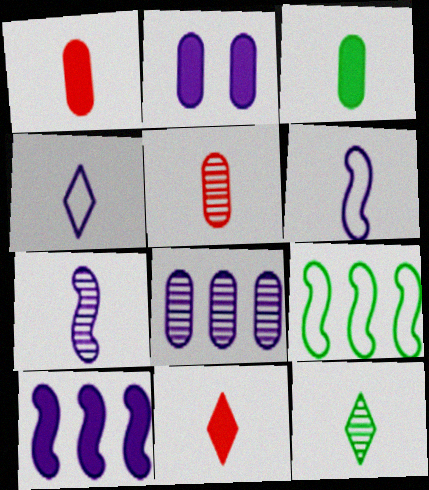[[1, 6, 12], 
[4, 11, 12], 
[5, 7, 12]]